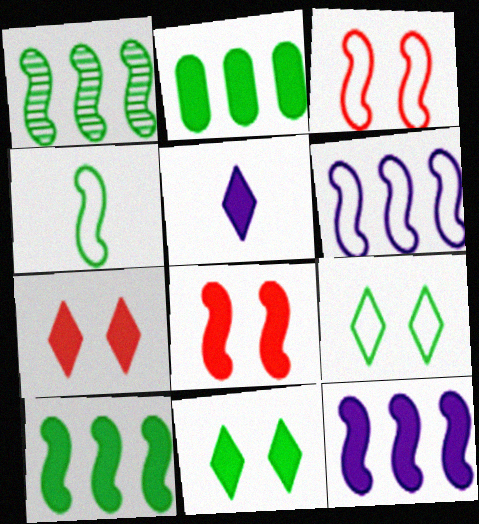[[2, 5, 8], 
[3, 4, 6]]